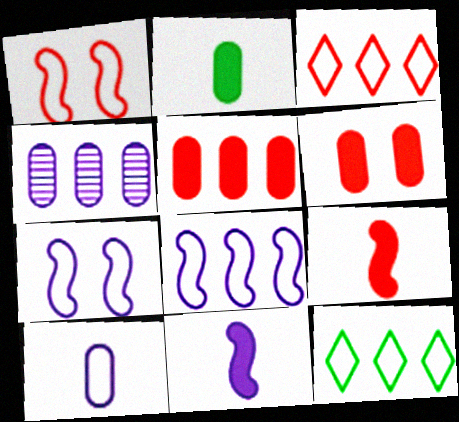[[1, 10, 12]]